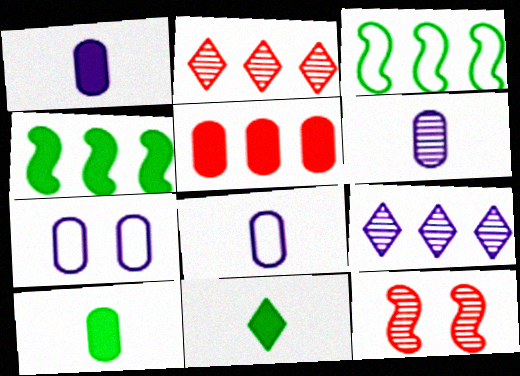[[1, 6, 8], 
[3, 5, 9]]